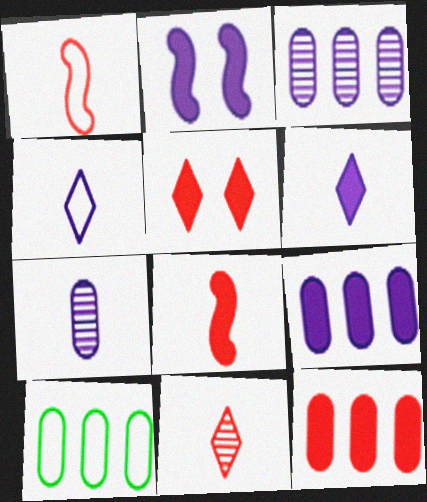[[2, 3, 4], 
[2, 6, 9], 
[2, 10, 11], 
[3, 10, 12], 
[5, 8, 12]]